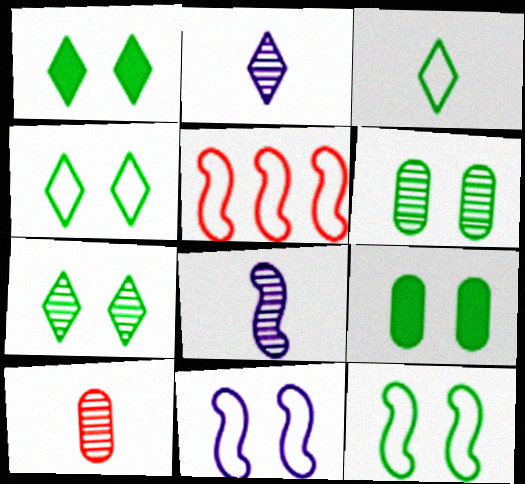[[1, 4, 7], 
[1, 6, 12], 
[2, 5, 9], 
[7, 9, 12]]